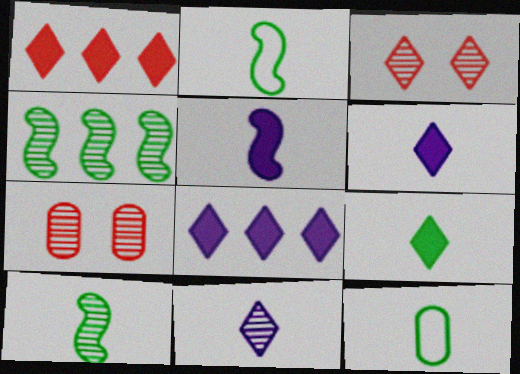[[2, 7, 8], 
[4, 7, 11], 
[9, 10, 12]]